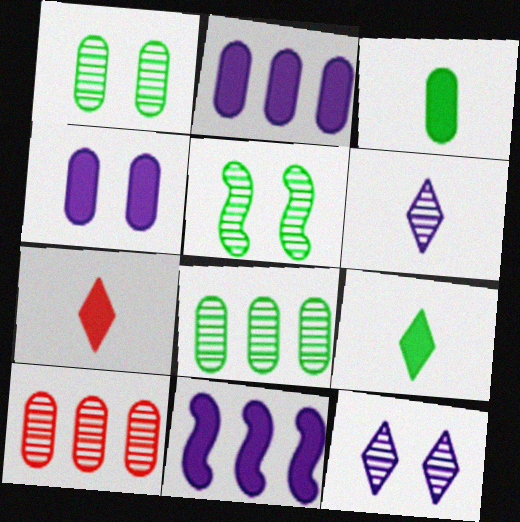[[5, 6, 10]]